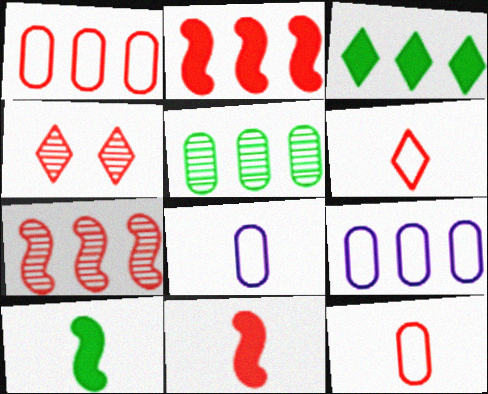[[1, 4, 11], 
[2, 4, 12], 
[3, 7, 9], 
[4, 9, 10]]